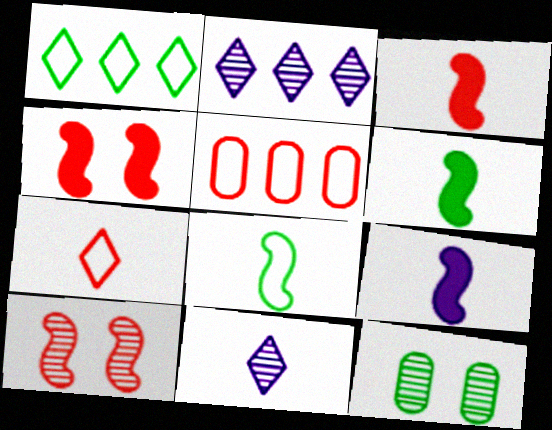[[1, 6, 12], 
[3, 6, 9]]